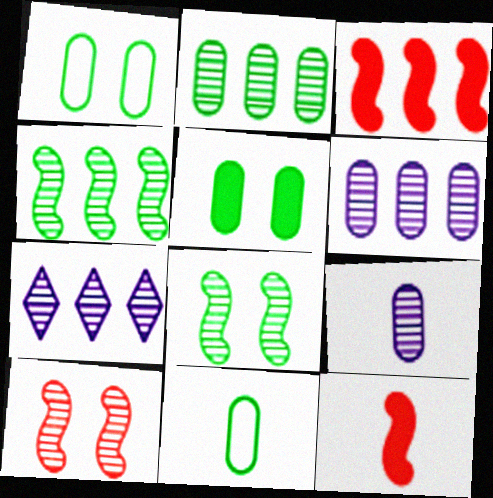[[1, 7, 12], 
[2, 5, 11]]